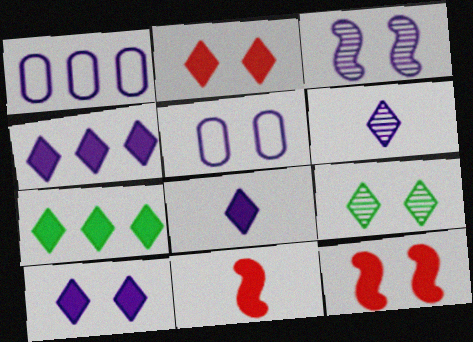[[1, 3, 8], 
[1, 9, 11], 
[2, 7, 8], 
[3, 5, 10], 
[4, 8, 10], 
[5, 9, 12]]